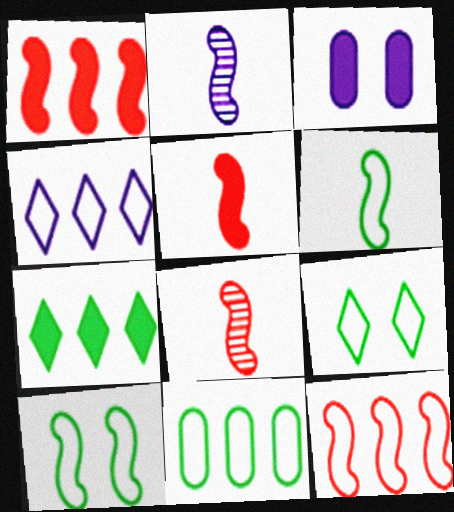[[1, 2, 10], 
[2, 3, 4], 
[2, 5, 6], 
[3, 5, 7], 
[4, 11, 12], 
[6, 9, 11]]